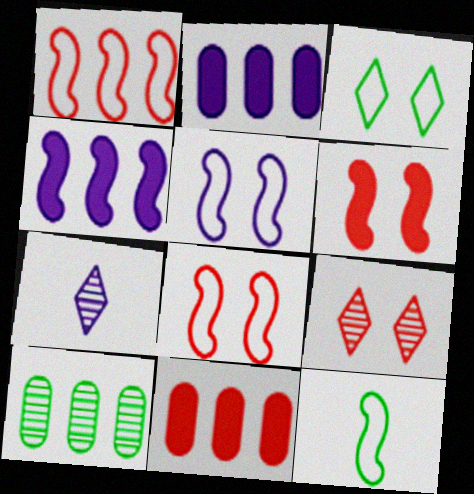[[1, 5, 12], 
[2, 5, 7], 
[2, 9, 12]]